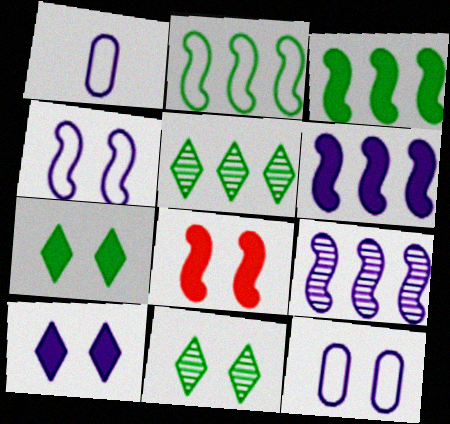[[1, 5, 8], 
[1, 9, 10], 
[8, 11, 12]]